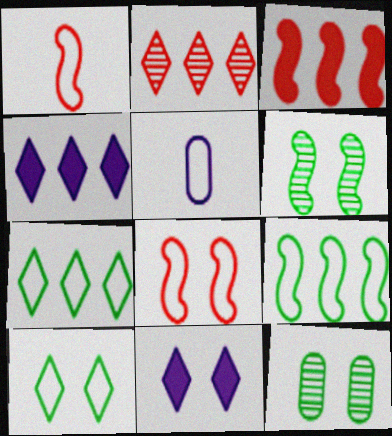[[1, 4, 12], 
[2, 4, 7], 
[5, 7, 8], 
[8, 11, 12]]